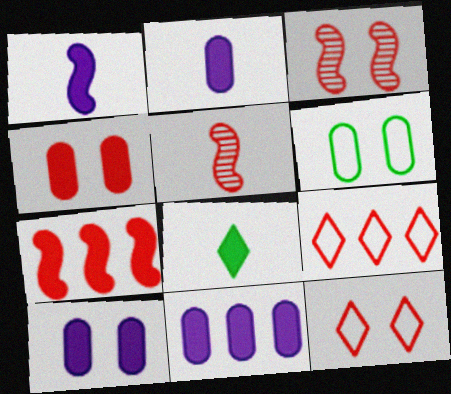[[2, 10, 11], 
[3, 4, 12], 
[4, 5, 9], 
[7, 8, 10]]